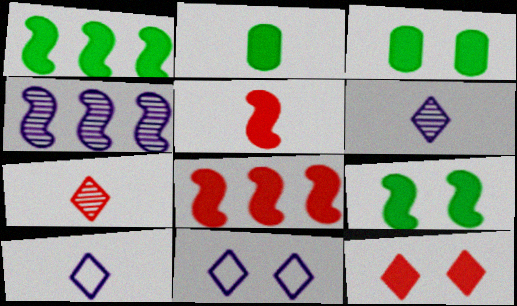[]